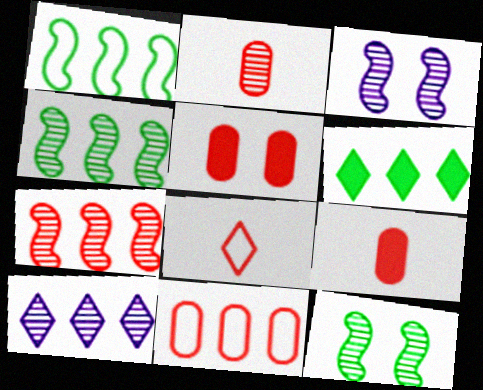[[2, 5, 11], 
[2, 10, 12], 
[5, 7, 8]]